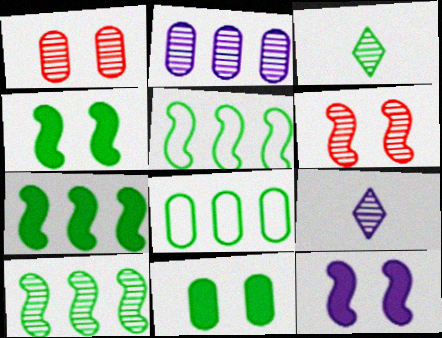[[1, 9, 10], 
[2, 3, 6], 
[3, 4, 8], 
[3, 5, 11], 
[5, 7, 10]]